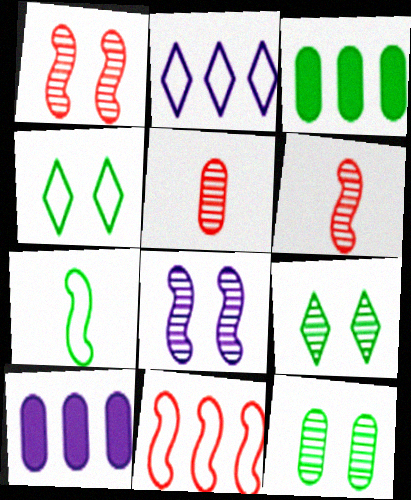[[3, 7, 9], 
[4, 6, 10]]